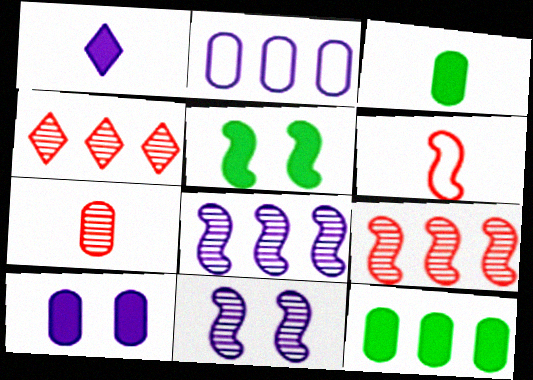[[1, 2, 11], 
[5, 6, 8]]